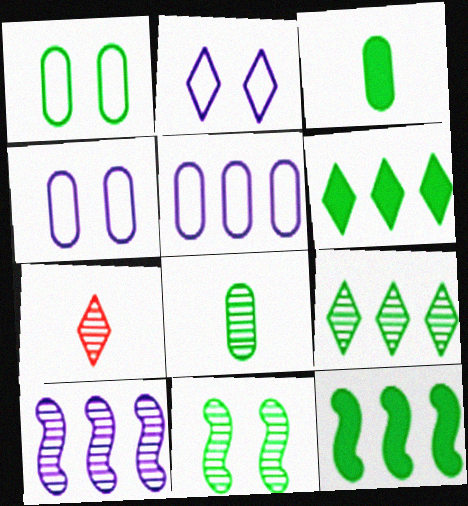[[2, 6, 7], 
[4, 7, 12], 
[8, 9, 11]]